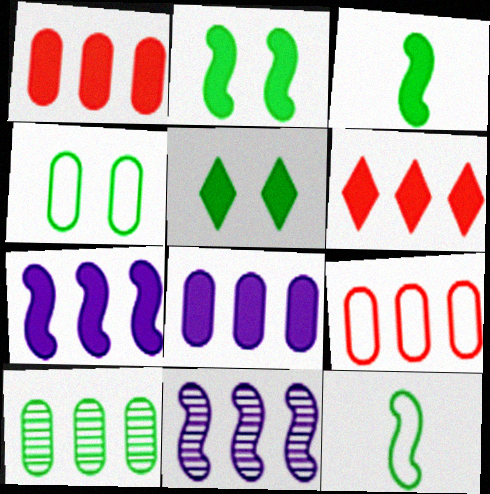[[5, 10, 12], 
[8, 9, 10]]